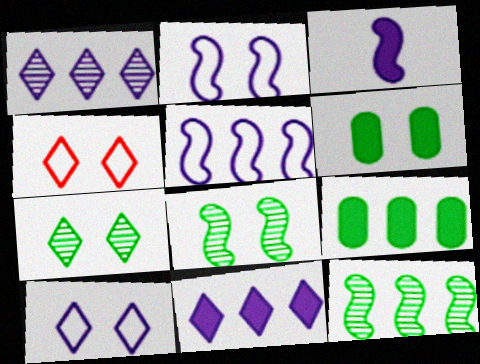[]